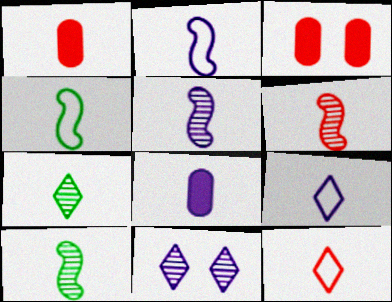[[1, 2, 7], 
[1, 6, 12], 
[1, 9, 10], 
[5, 6, 10], 
[5, 8, 9], 
[8, 10, 12]]